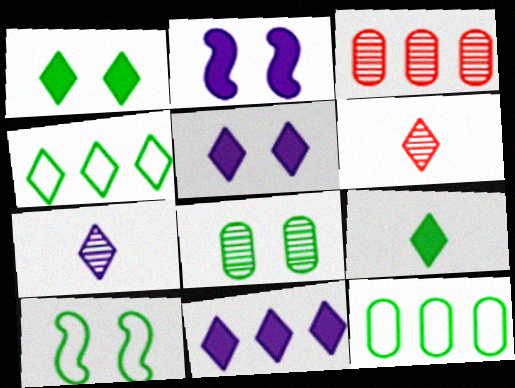[[1, 8, 10], 
[2, 6, 12], 
[4, 5, 6]]